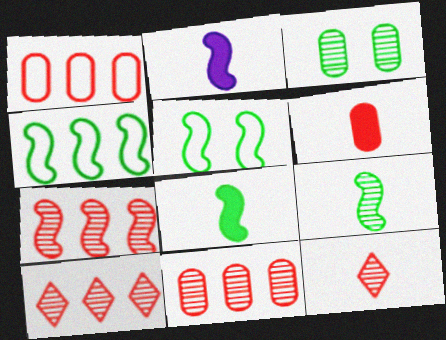[[2, 5, 7], 
[7, 10, 11]]